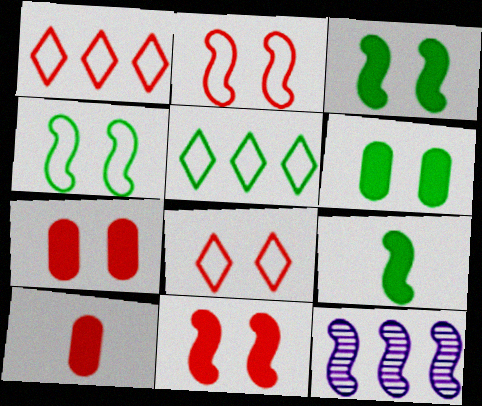[[2, 9, 12]]